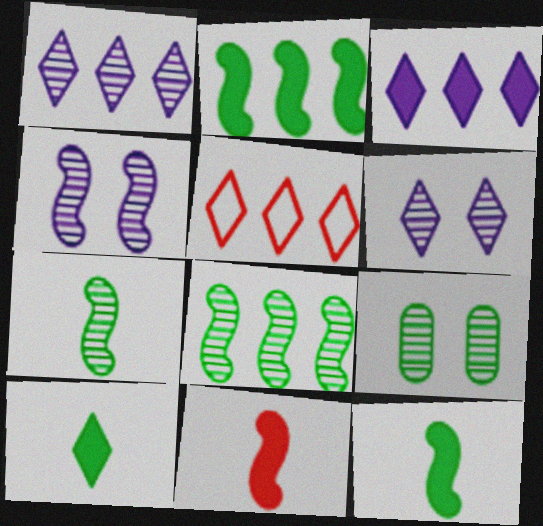[[5, 6, 10]]